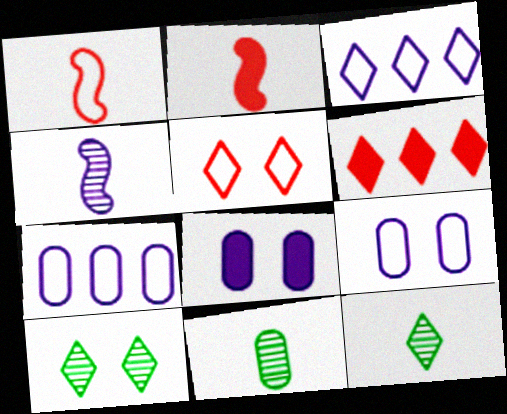[[2, 7, 10], 
[3, 4, 8]]